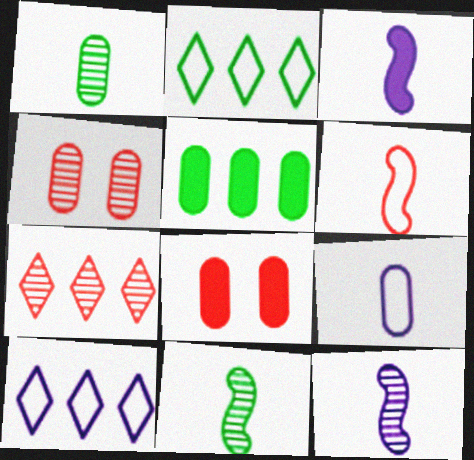[[2, 3, 4], 
[2, 8, 12], 
[3, 6, 11], 
[4, 5, 9], 
[6, 7, 8], 
[8, 10, 11]]